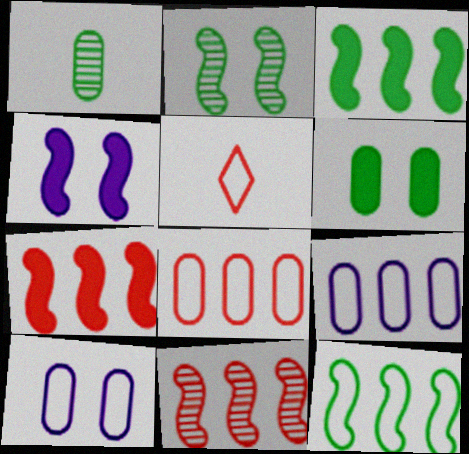[[5, 10, 12]]